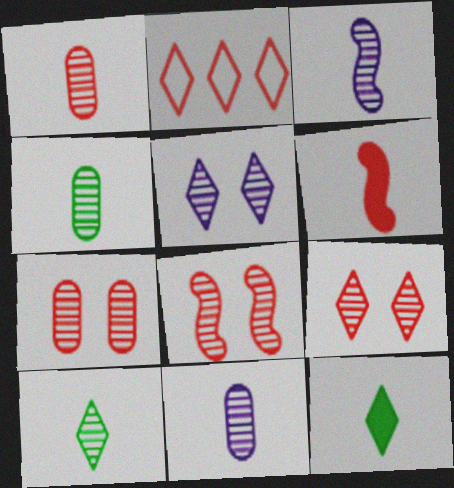[[1, 3, 10], 
[1, 4, 11], 
[2, 5, 12], 
[2, 6, 7], 
[7, 8, 9]]